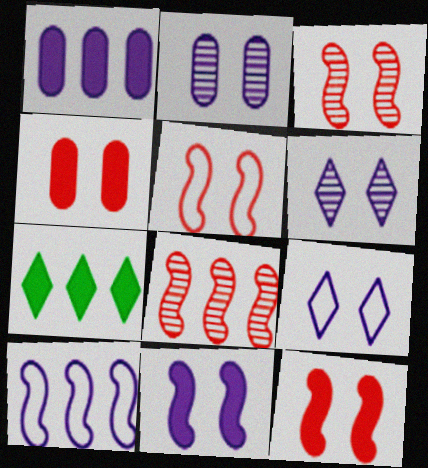[[2, 9, 11], 
[3, 5, 12]]